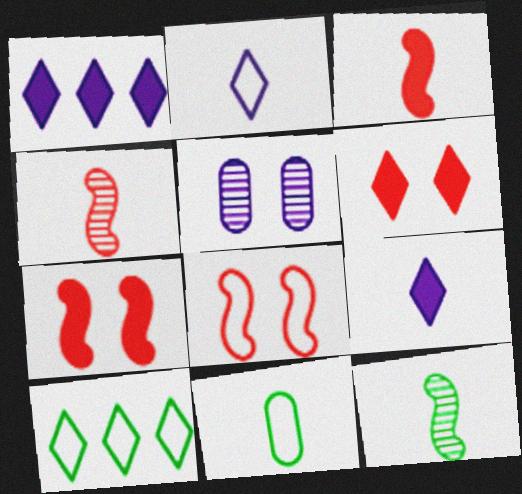[[3, 5, 10], 
[4, 9, 11]]